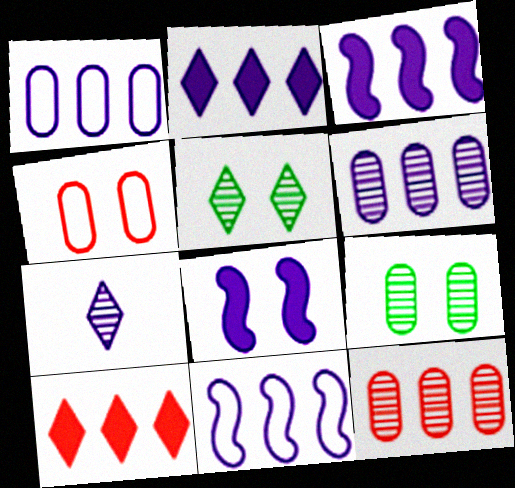[[1, 7, 8], 
[2, 6, 11], 
[4, 5, 8]]